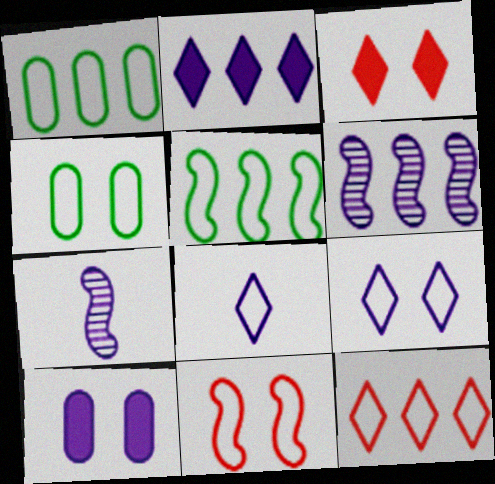[[1, 3, 7], 
[1, 8, 11], 
[4, 9, 11], 
[6, 8, 10]]